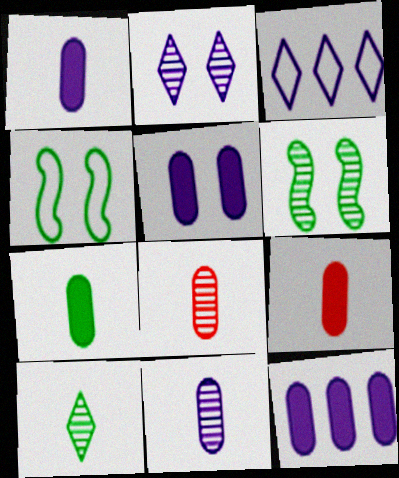[[1, 5, 12], 
[1, 7, 9], 
[3, 6, 9]]